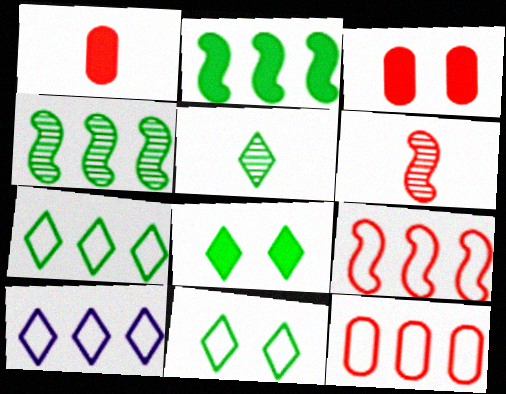[[5, 7, 8]]